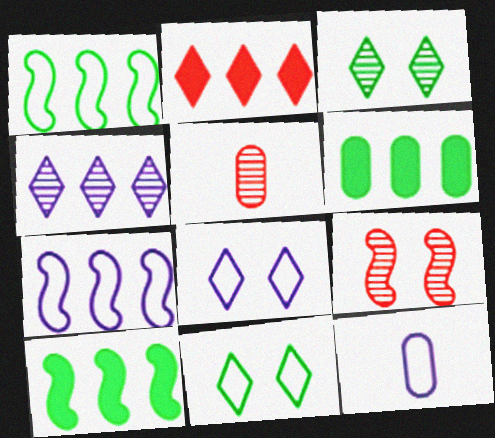[[5, 8, 10], 
[7, 8, 12]]